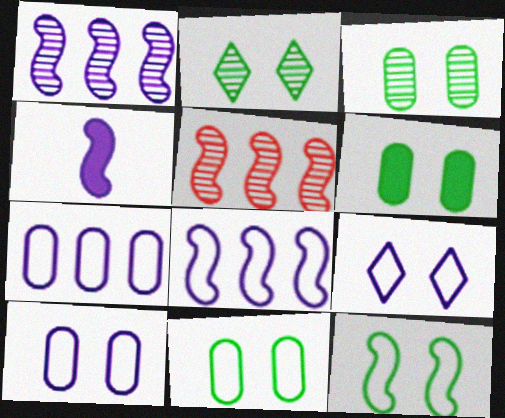[[2, 6, 12], 
[3, 6, 11], 
[4, 5, 12]]